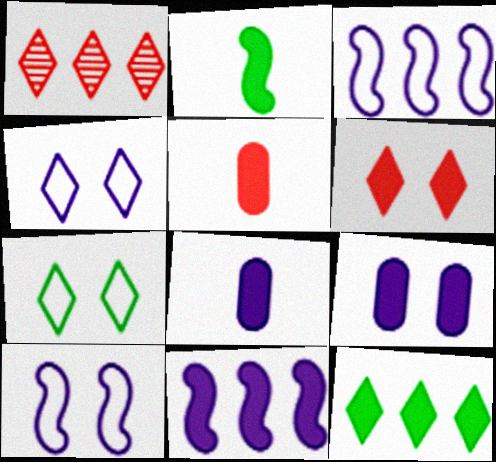[]